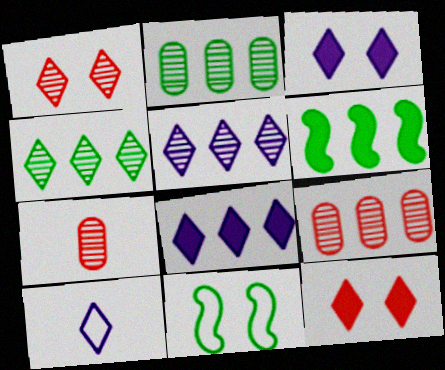[[3, 5, 10], 
[4, 10, 12], 
[7, 8, 11]]